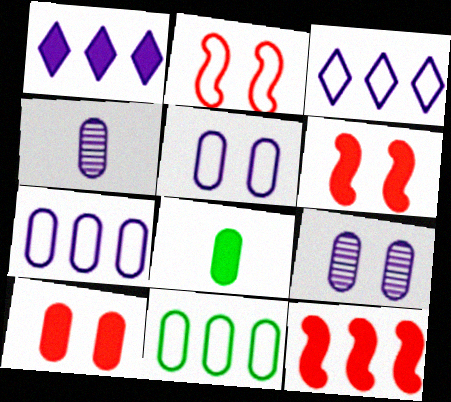[[1, 6, 8], 
[4, 10, 11]]